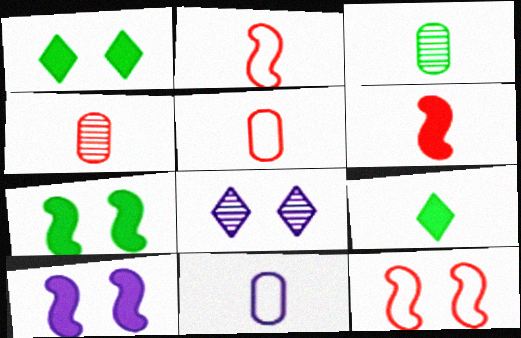[]